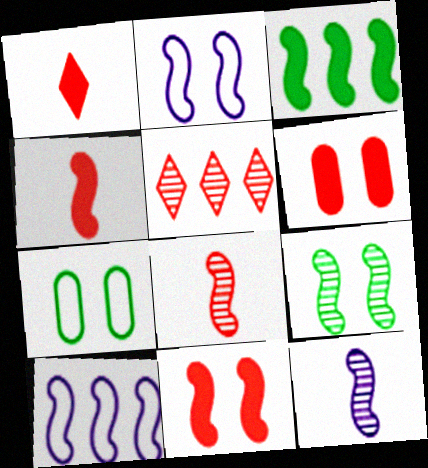[[2, 3, 8], 
[2, 9, 11], 
[4, 9, 10]]